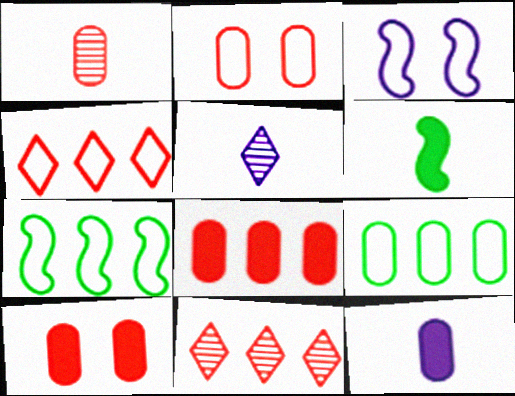[[1, 2, 8], 
[5, 7, 10]]